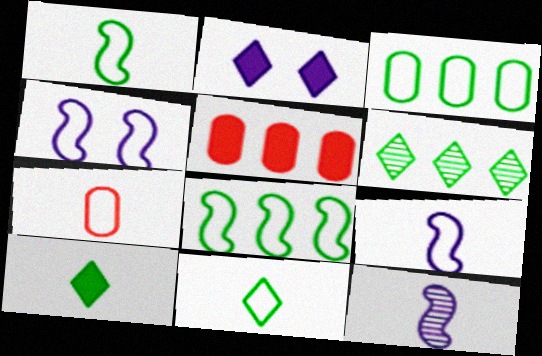[[7, 9, 11], 
[7, 10, 12]]